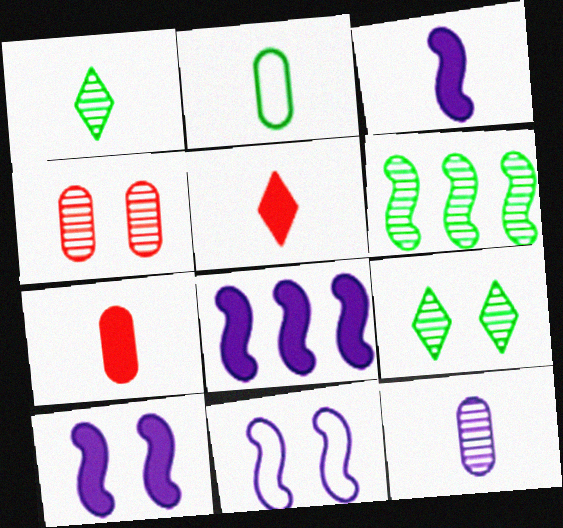[[2, 7, 12], 
[3, 8, 10]]